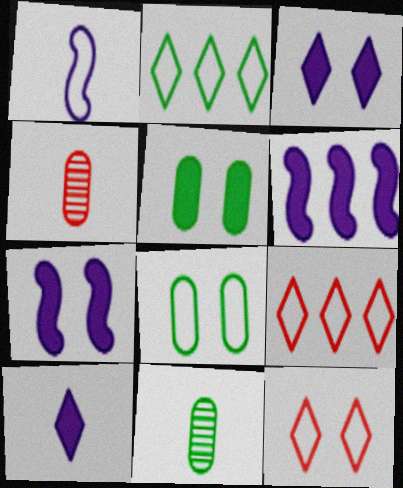[[1, 8, 9], 
[2, 4, 7], 
[6, 11, 12], 
[7, 9, 11]]